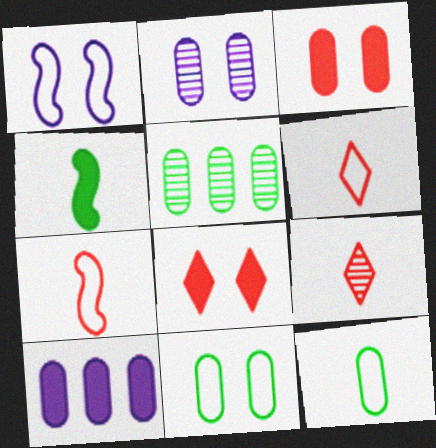[[2, 3, 11], 
[4, 8, 10]]